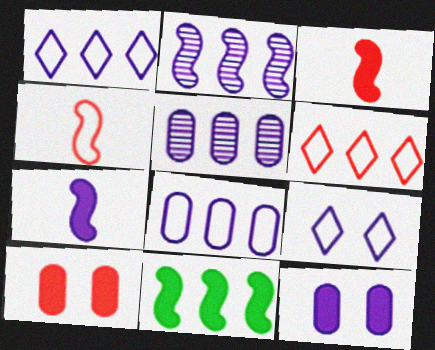[[5, 6, 11], 
[5, 7, 9]]